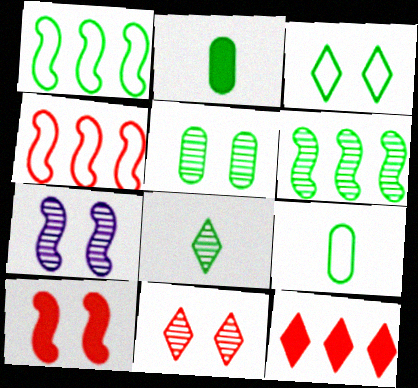[[1, 3, 9], 
[2, 3, 6], 
[5, 6, 8], 
[5, 7, 11], 
[7, 9, 12]]